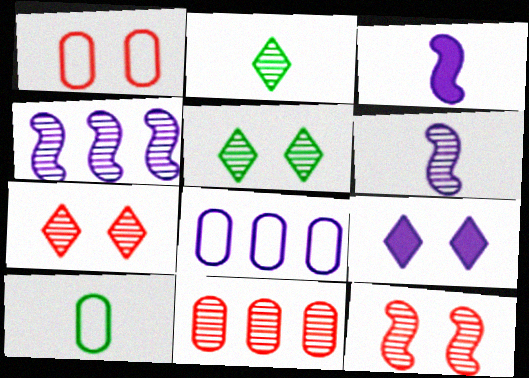[[1, 8, 10], 
[5, 6, 11], 
[6, 8, 9]]